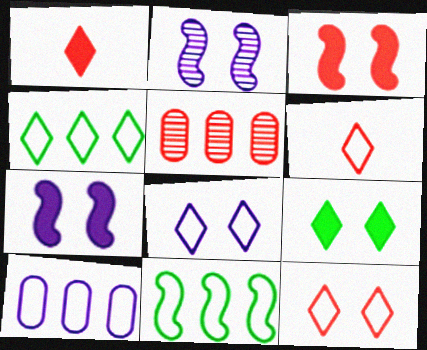[[3, 5, 6], 
[4, 6, 8]]